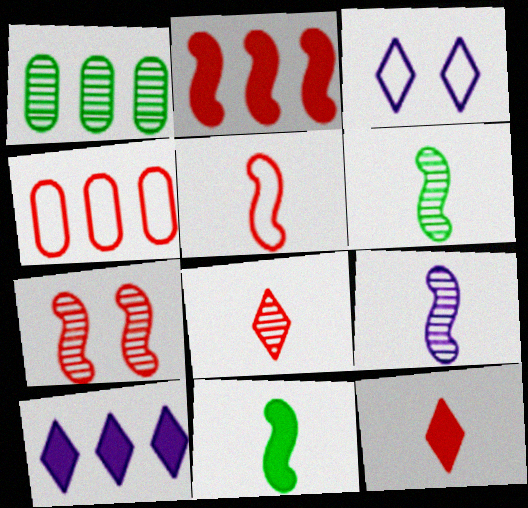[[2, 5, 7], 
[4, 7, 12], 
[5, 9, 11]]